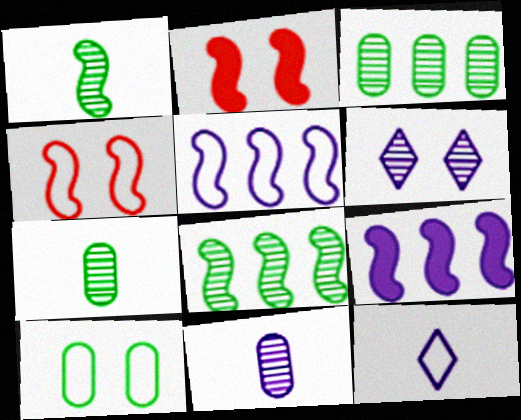[[1, 2, 5], 
[1, 4, 9], 
[2, 3, 12], 
[2, 6, 10]]